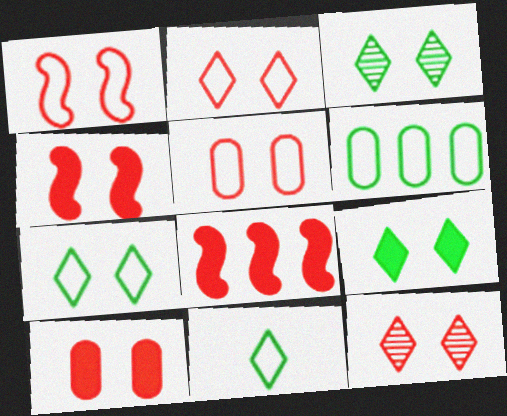[[1, 2, 5], 
[1, 10, 12], 
[3, 7, 9], 
[4, 5, 12]]